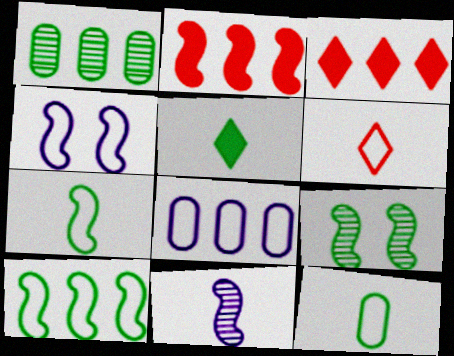[]